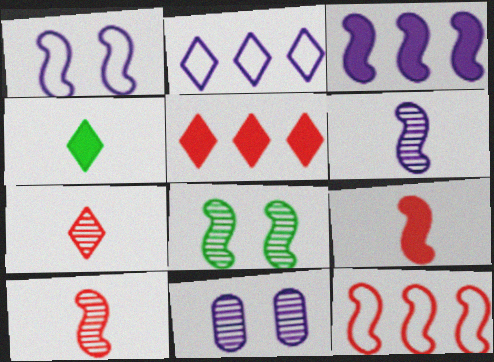[[1, 3, 6], 
[4, 11, 12]]